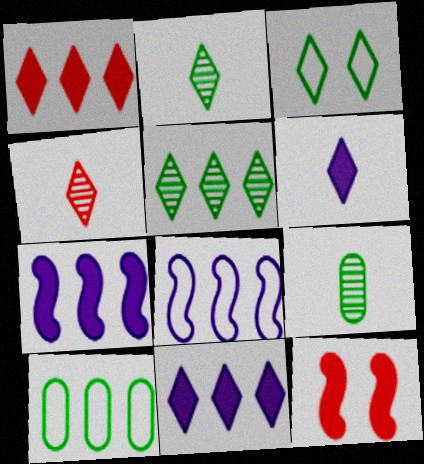[[3, 4, 11]]